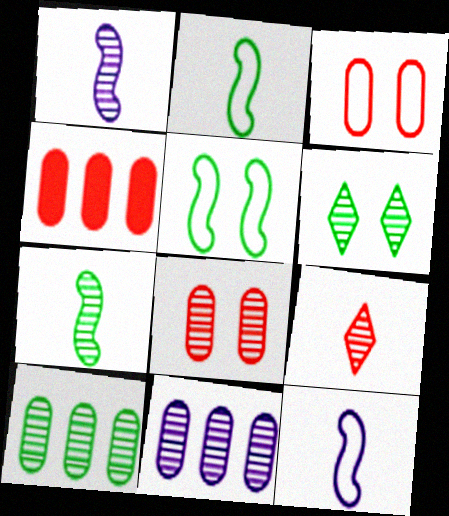[[4, 6, 12], 
[6, 7, 10]]